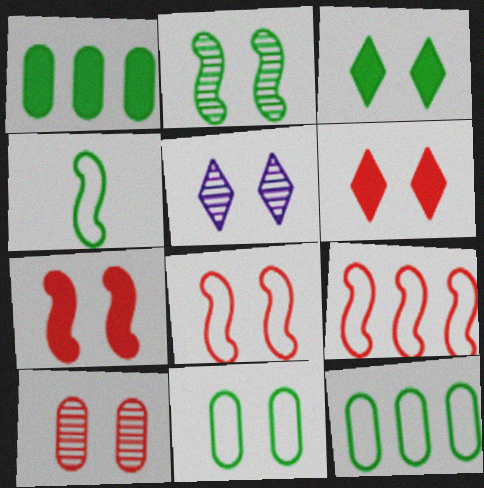[[2, 3, 11], 
[2, 5, 10], 
[5, 7, 11], 
[6, 8, 10]]